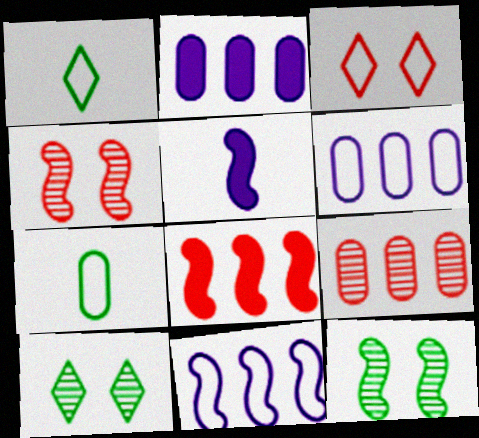[[1, 2, 4], 
[3, 7, 11]]